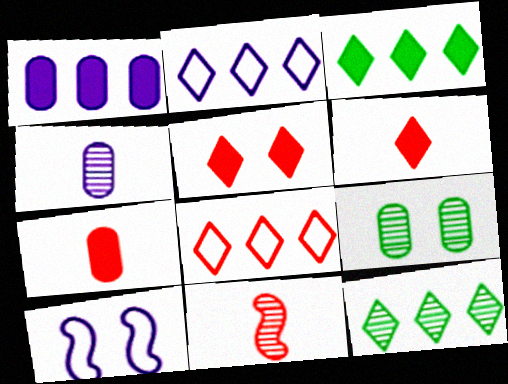[[5, 9, 10], 
[7, 10, 12]]